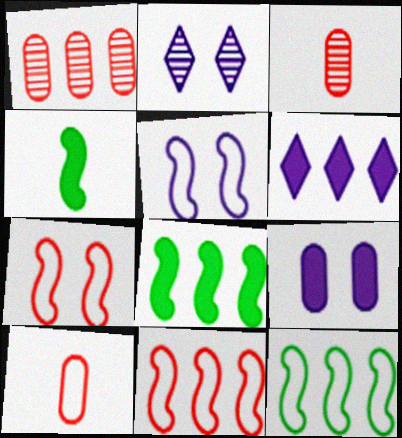[[1, 6, 12], 
[2, 5, 9], 
[2, 8, 10]]